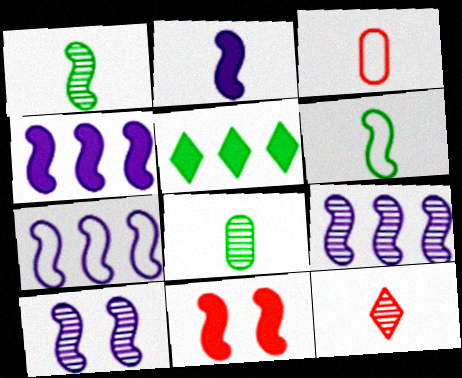[[1, 7, 11], 
[2, 7, 10], 
[3, 5, 10], 
[4, 7, 9], 
[6, 9, 11]]